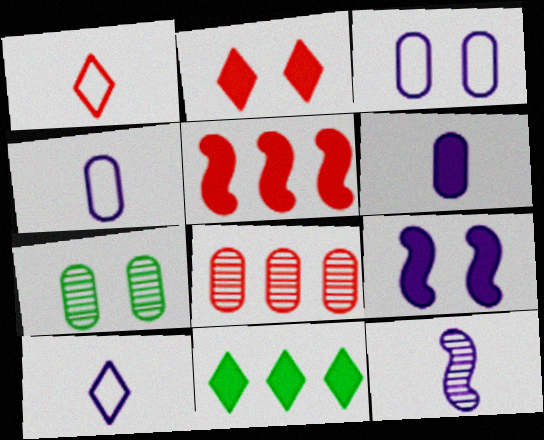[[5, 7, 10], 
[6, 10, 12]]